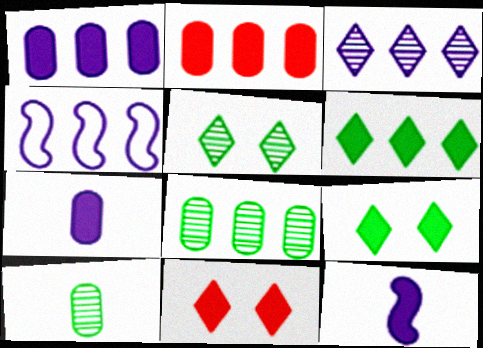[[1, 3, 4], 
[2, 9, 12], 
[4, 10, 11]]